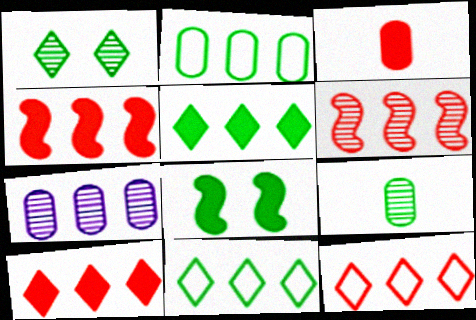[[4, 7, 11], 
[8, 9, 11]]